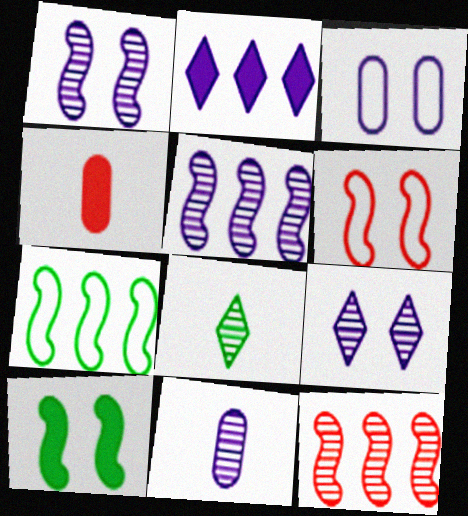[[1, 6, 10], 
[2, 4, 10], 
[4, 7, 9], 
[5, 9, 11]]